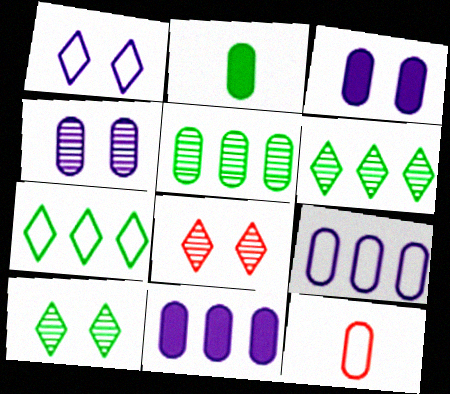[[3, 5, 12]]